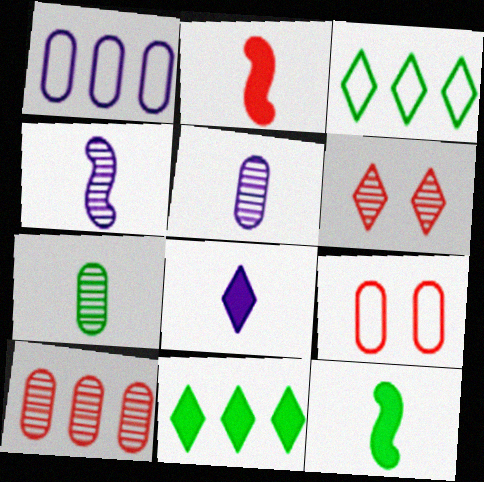[[1, 6, 12], 
[3, 6, 8], 
[4, 9, 11]]